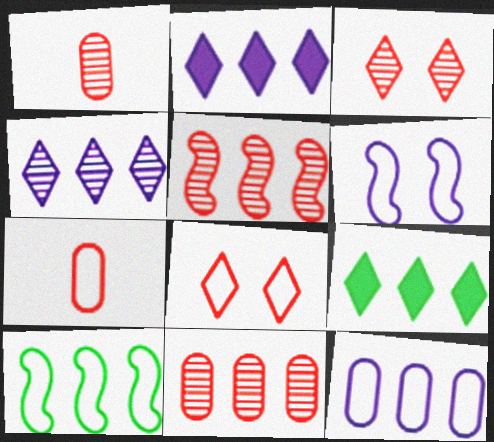[[1, 3, 5], 
[1, 6, 9], 
[2, 10, 11], 
[5, 9, 12]]